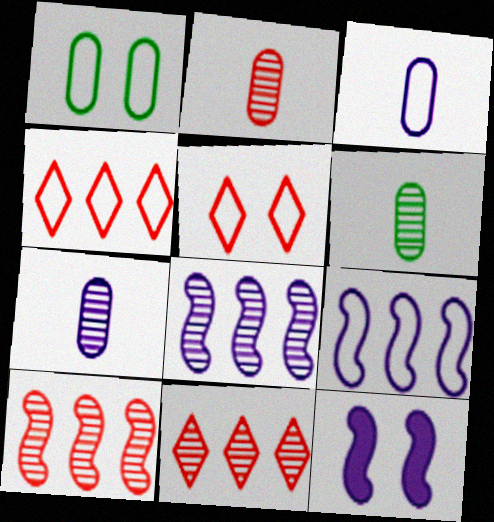[[2, 6, 7], 
[4, 6, 12]]